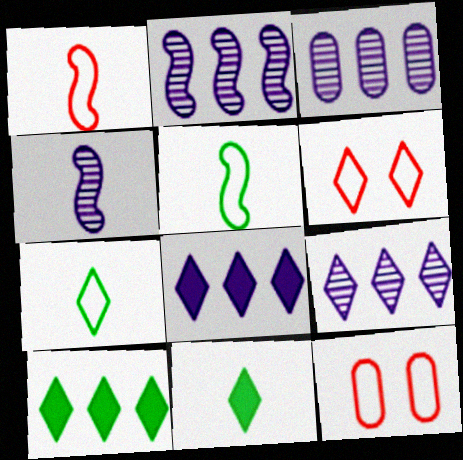[[2, 3, 9], 
[2, 11, 12], 
[4, 10, 12], 
[6, 9, 11]]